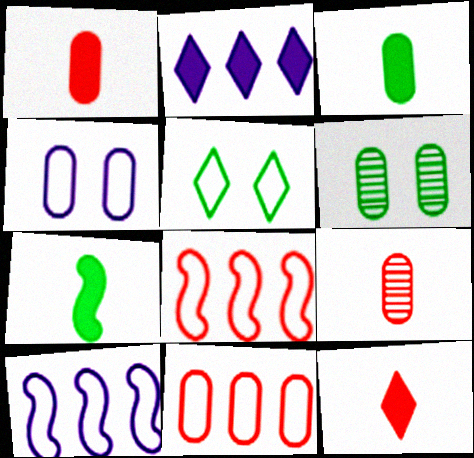[[6, 10, 12]]